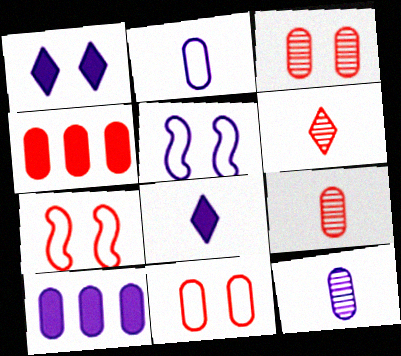[[4, 6, 7], 
[4, 9, 11]]